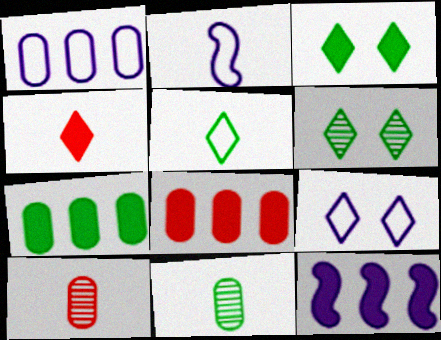[[1, 2, 9], 
[2, 4, 11], 
[2, 6, 8]]